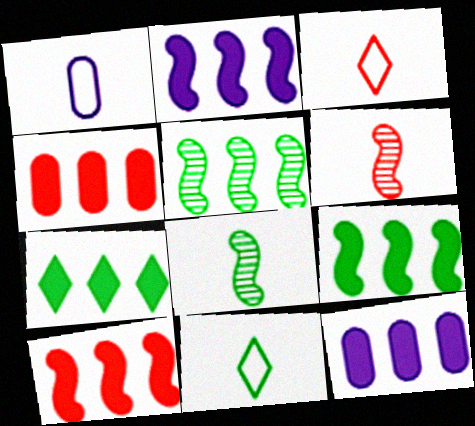[[2, 4, 7], 
[2, 9, 10], 
[7, 10, 12]]